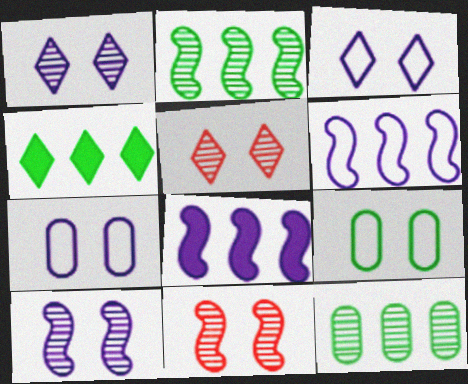[]